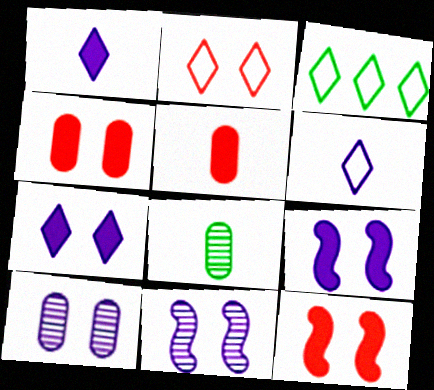[[2, 3, 6], 
[3, 5, 11]]